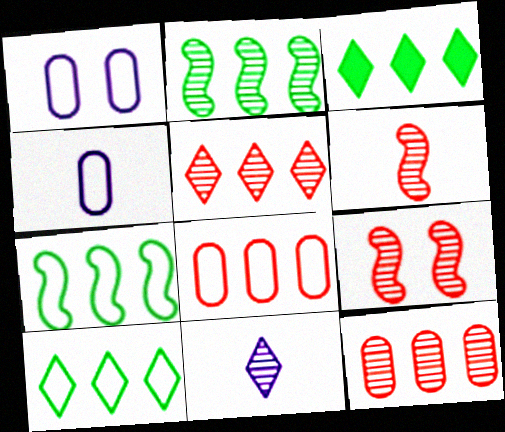[[1, 3, 6], 
[3, 4, 9]]